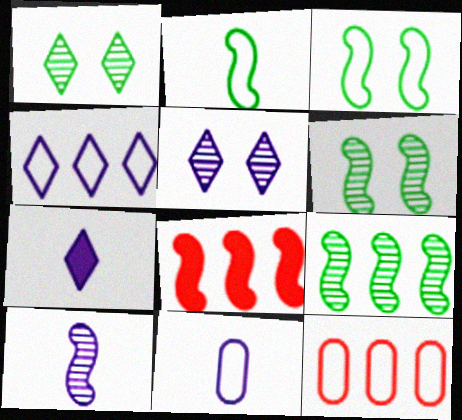[[1, 8, 11], 
[3, 8, 10], 
[4, 5, 7], 
[6, 7, 12], 
[7, 10, 11]]